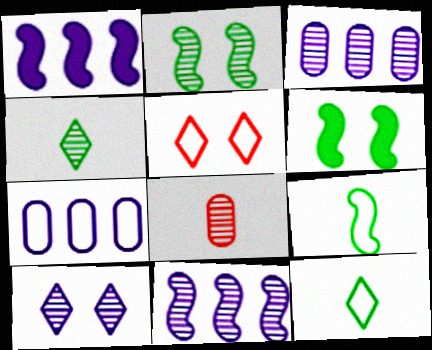[[5, 7, 9]]